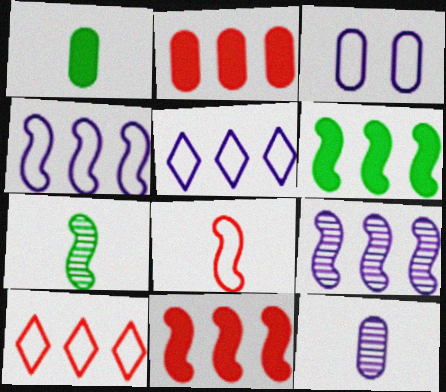[]